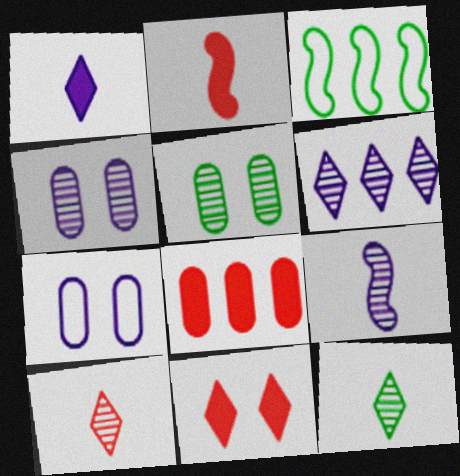[[2, 8, 11], 
[3, 6, 8], 
[4, 6, 9]]